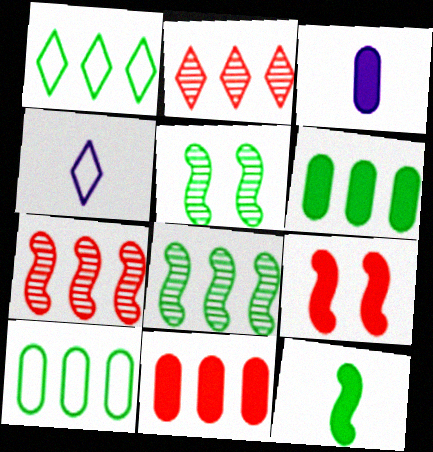[[1, 6, 8], 
[4, 5, 11]]